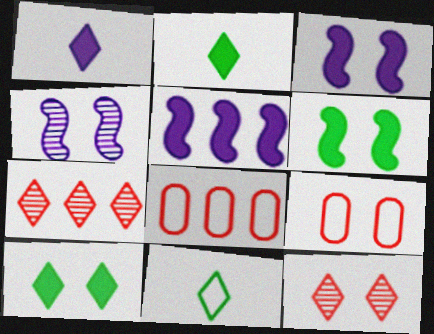[[2, 4, 8], 
[4, 9, 10]]